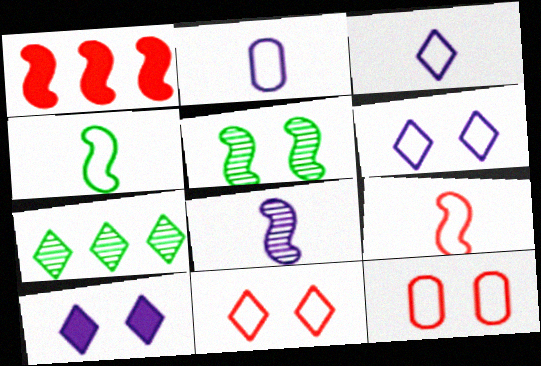[[5, 10, 12]]